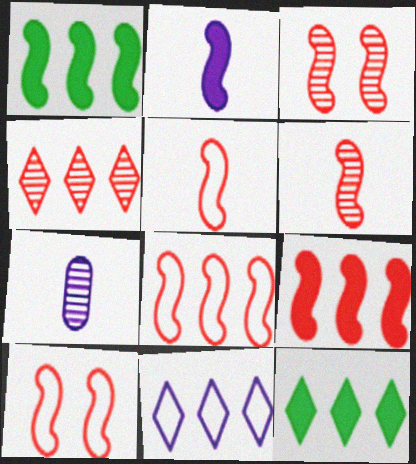[[3, 5, 9], 
[4, 11, 12], 
[5, 8, 10], 
[6, 9, 10], 
[7, 10, 12]]